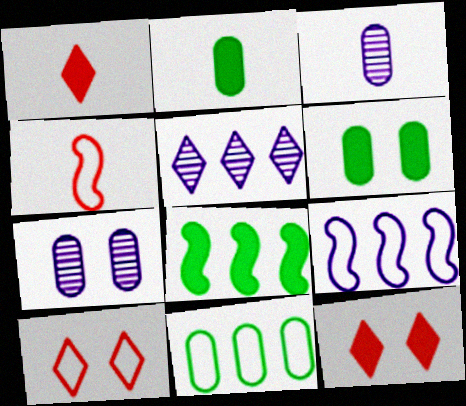[[3, 8, 10], 
[4, 5, 6]]